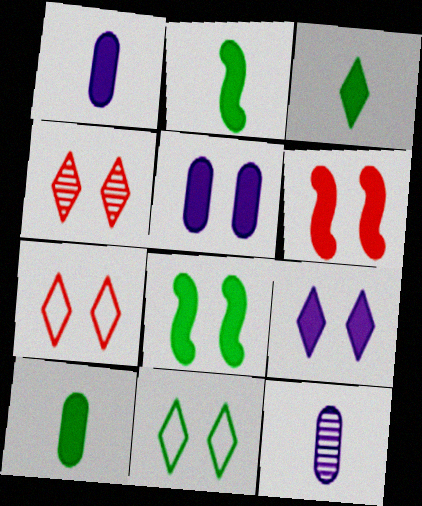[[2, 3, 10], 
[4, 9, 11]]